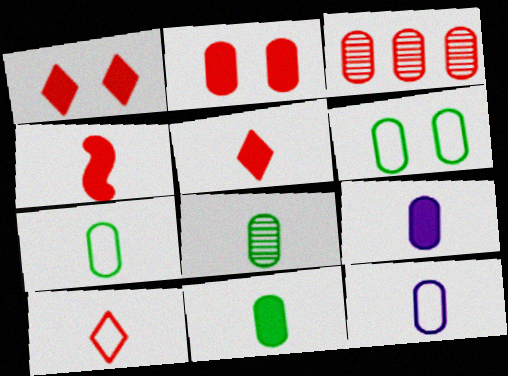[[3, 6, 9], 
[7, 8, 11]]